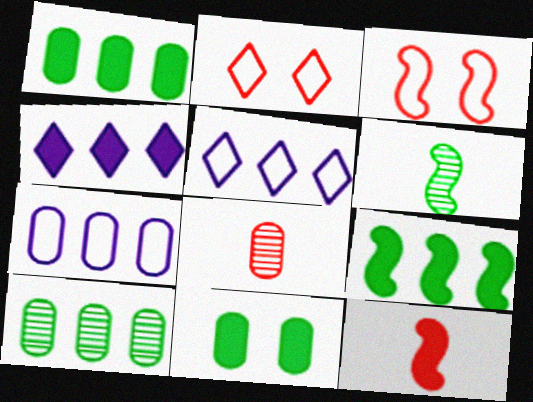[[4, 11, 12], 
[7, 8, 11]]